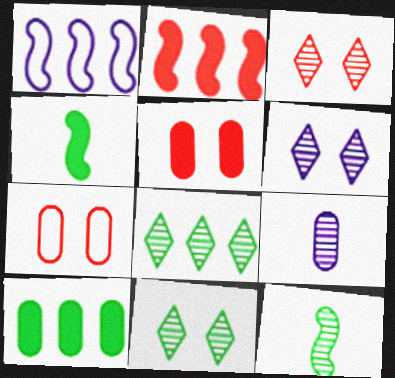[[3, 6, 11], 
[7, 9, 10]]